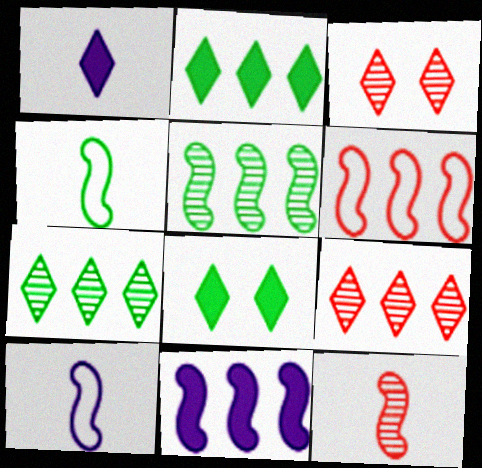[[5, 6, 11]]